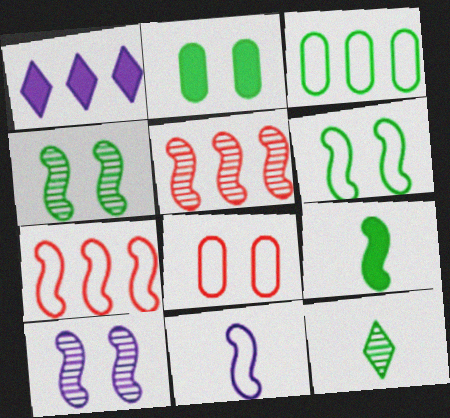[[1, 3, 5], 
[6, 7, 11], 
[7, 9, 10]]